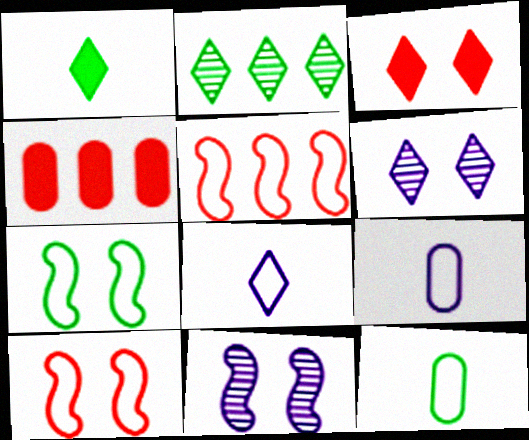[[2, 3, 8]]